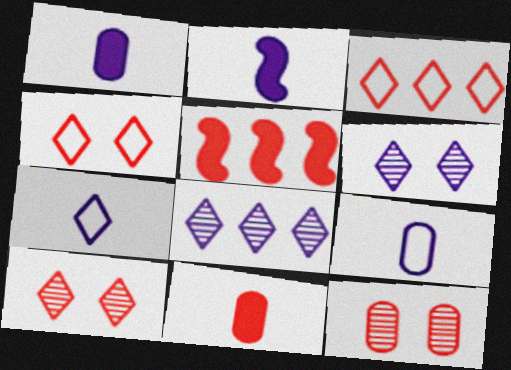[]